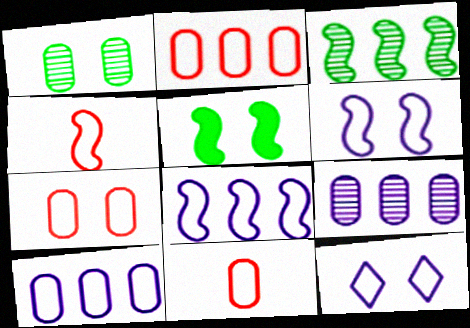[[2, 7, 11]]